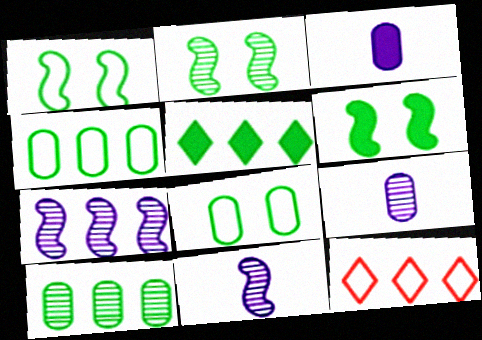[[1, 2, 6], 
[2, 3, 12], 
[6, 9, 12]]